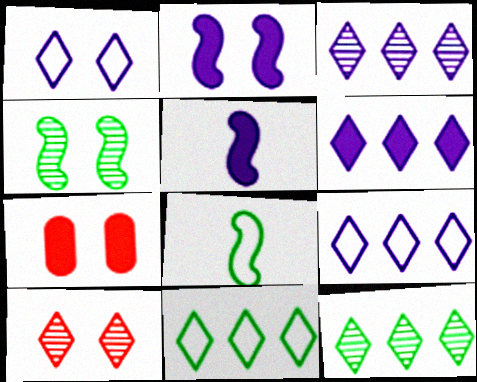[[1, 4, 7], 
[3, 6, 9], 
[3, 7, 8]]